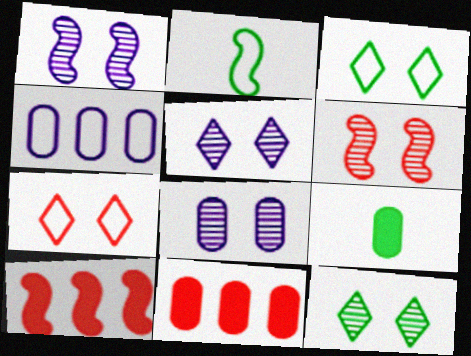[[1, 2, 10], 
[1, 5, 8], 
[2, 4, 7], 
[2, 5, 11], 
[6, 8, 12]]